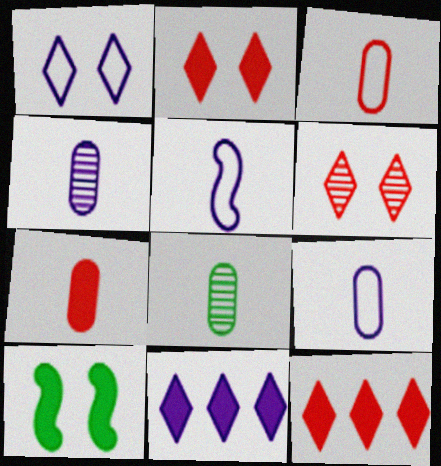[[7, 8, 9], 
[7, 10, 11]]